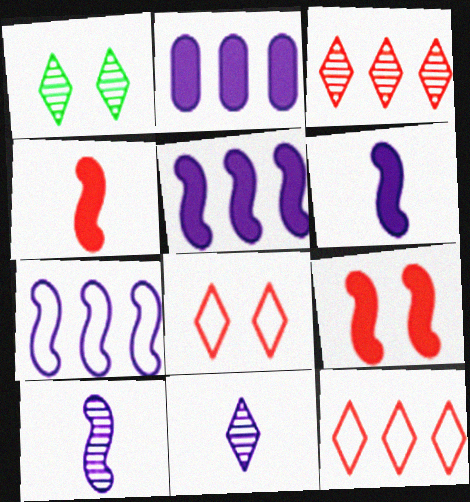[[1, 3, 11]]